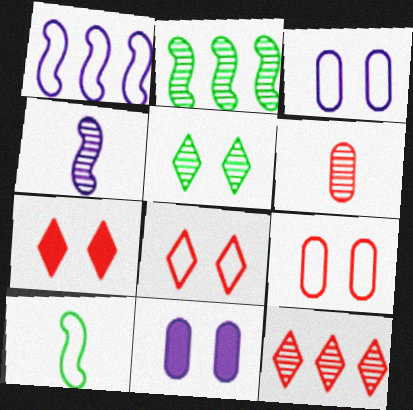[[10, 11, 12]]